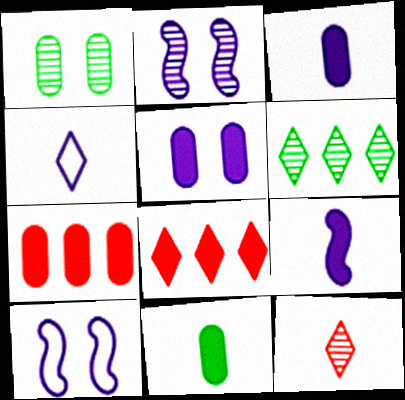[[5, 7, 11]]